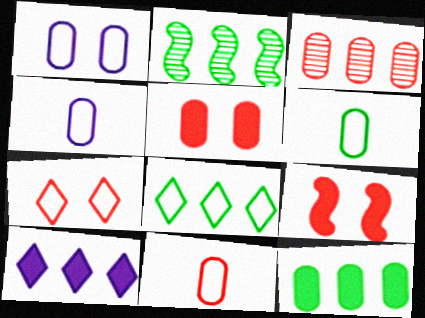[[2, 8, 12], 
[3, 5, 11], 
[4, 6, 11]]